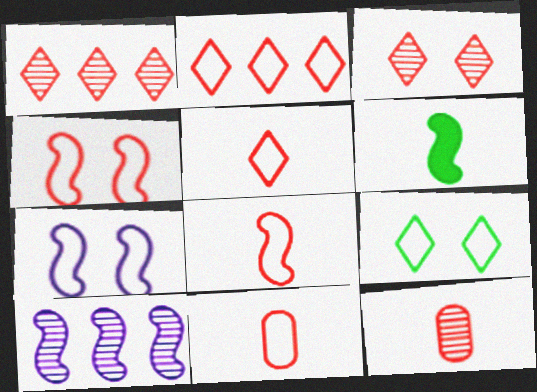[[2, 4, 11], 
[4, 6, 10], 
[5, 8, 11]]